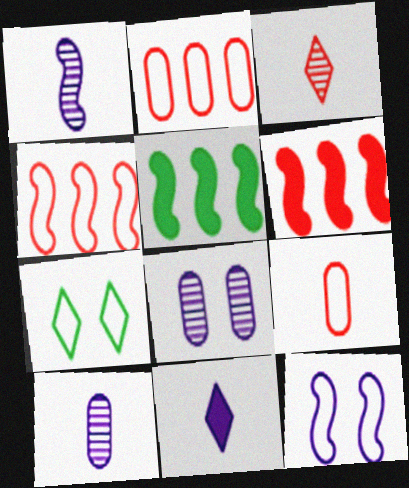[[6, 7, 10]]